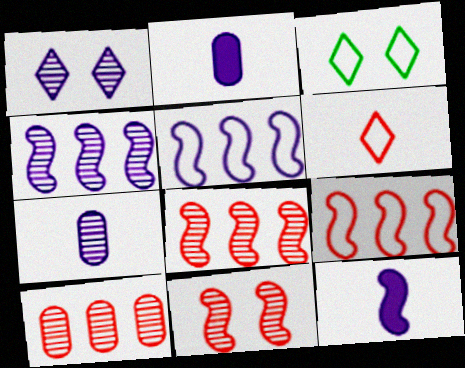[[1, 2, 5], 
[1, 4, 7], 
[2, 3, 8], 
[3, 10, 12]]